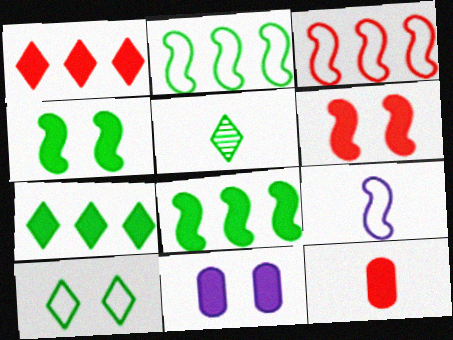[[1, 6, 12], 
[3, 5, 11], 
[5, 7, 10], 
[5, 9, 12]]